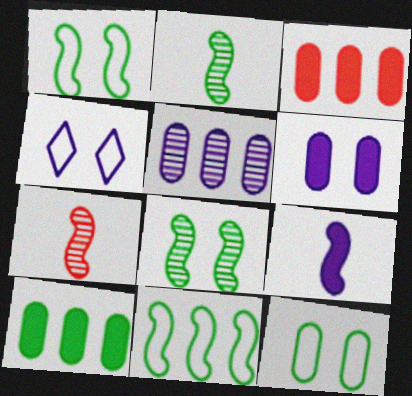[[2, 3, 4], 
[4, 5, 9], 
[4, 7, 10]]